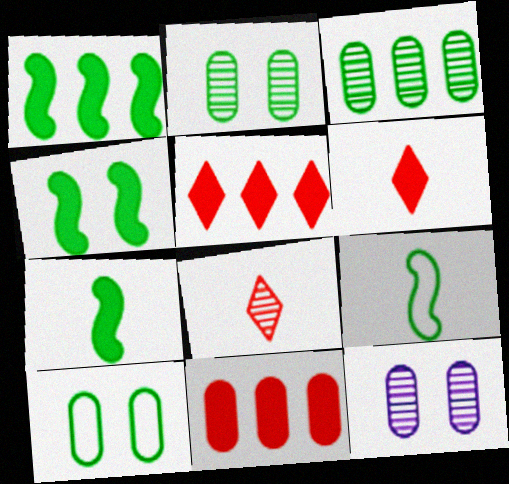[[1, 4, 7], 
[5, 9, 12]]